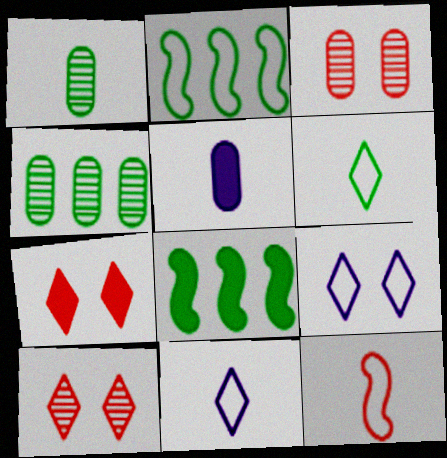[[2, 5, 10], 
[3, 8, 11], 
[5, 7, 8]]